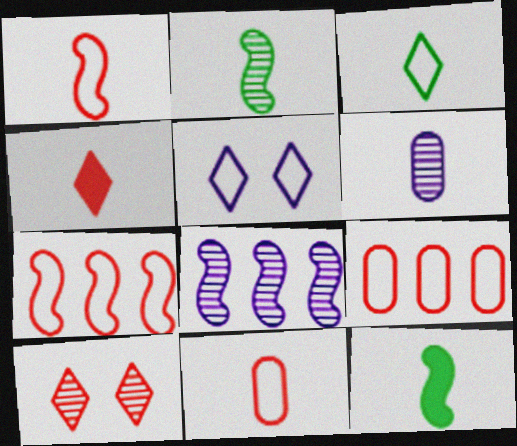[]